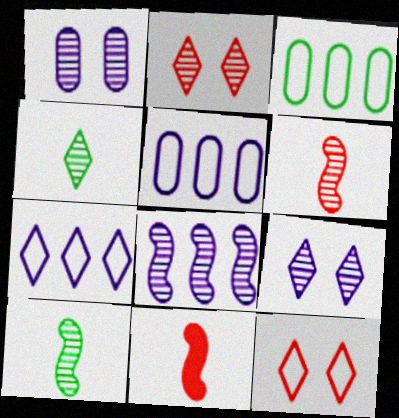[[3, 9, 11]]